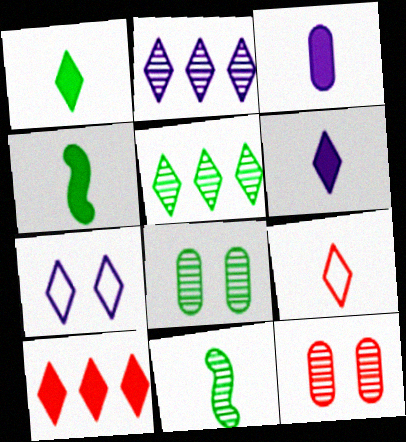[[2, 6, 7], 
[2, 11, 12], 
[3, 9, 11], 
[5, 8, 11]]